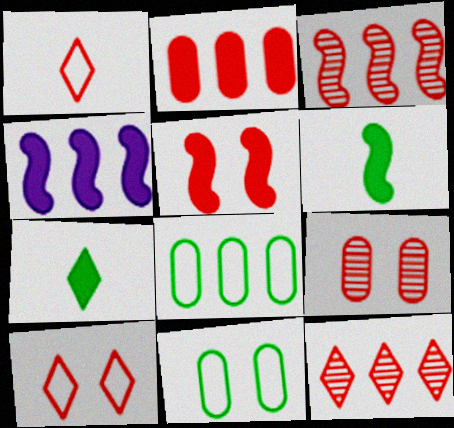[[4, 5, 6], 
[4, 8, 12], 
[5, 9, 10]]